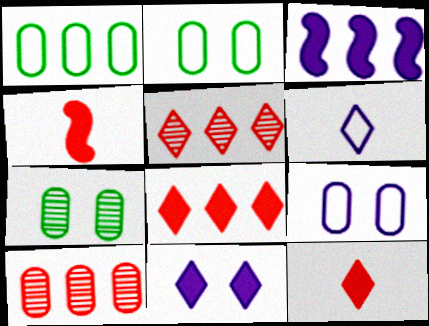[[1, 3, 5]]